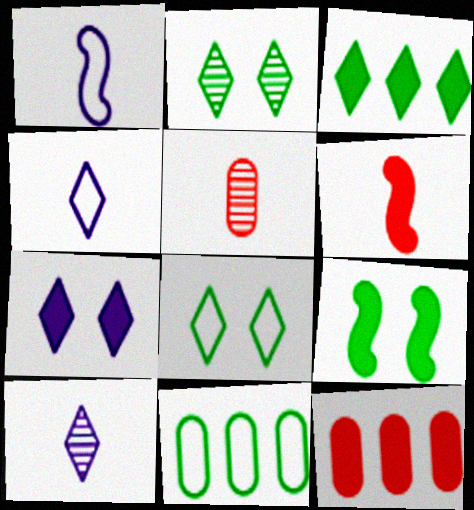[[1, 2, 12]]